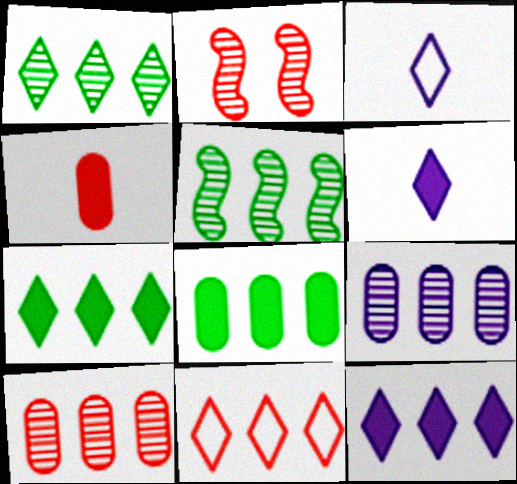[[1, 11, 12], 
[2, 3, 8], 
[2, 4, 11]]